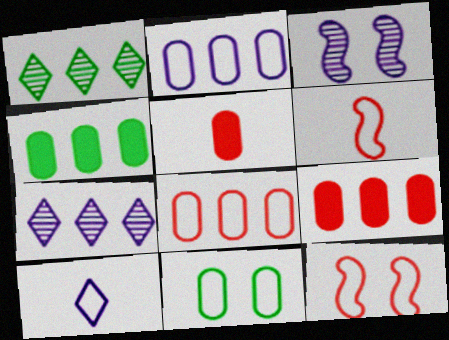[]